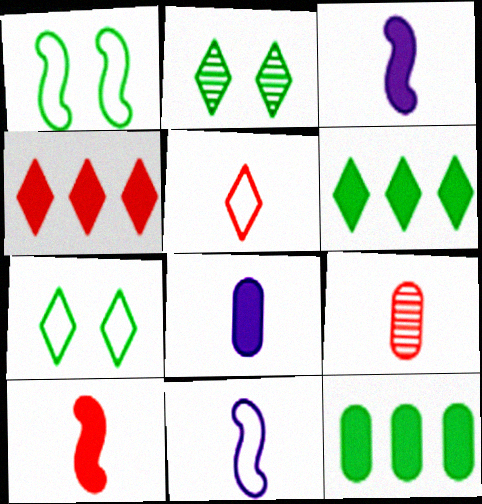[[5, 9, 10]]